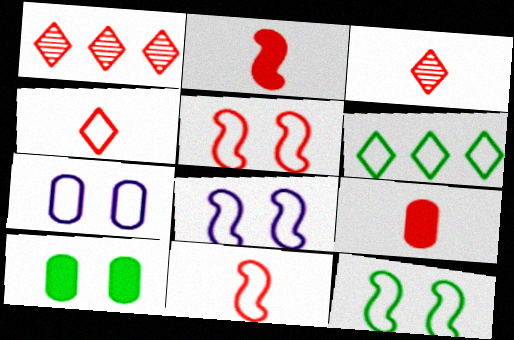[[1, 5, 9], 
[3, 9, 11], 
[5, 8, 12], 
[6, 7, 11]]